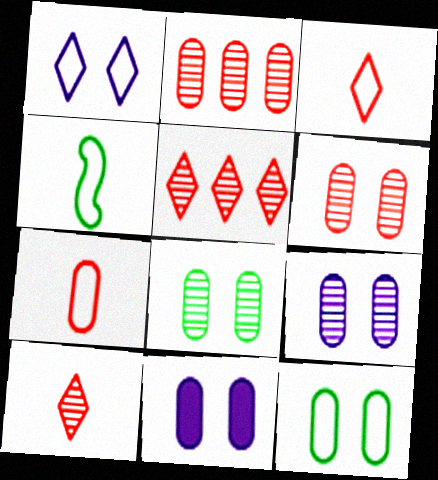[[4, 5, 11], 
[6, 8, 9], 
[6, 11, 12]]